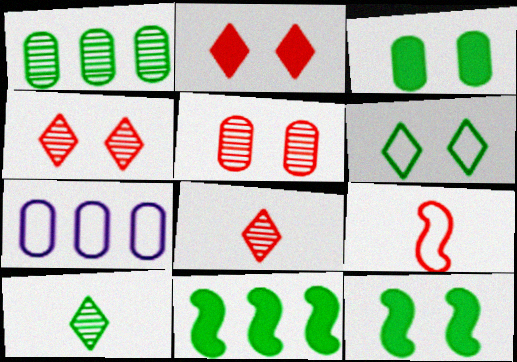[[6, 7, 9], 
[7, 8, 12]]